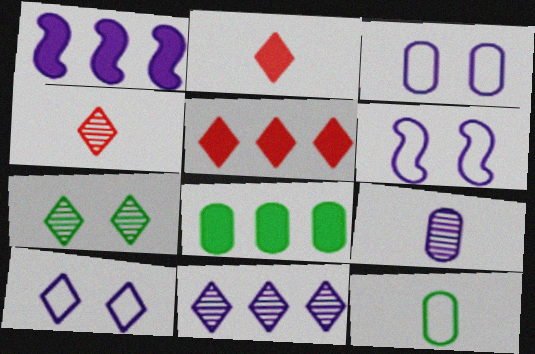[[1, 5, 8], 
[1, 9, 10], 
[3, 6, 10], 
[4, 6, 8], 
[4, 7, 11]]